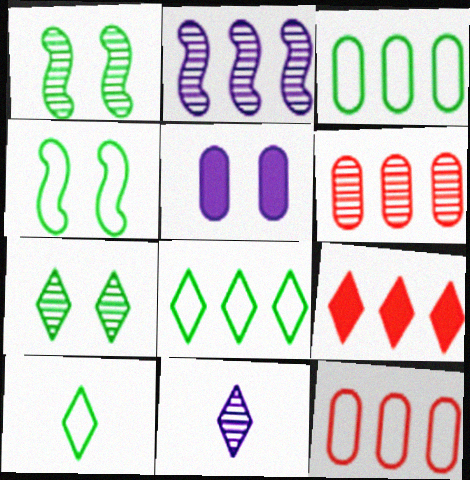[[1, 6, 11], 
[2, 3, 9], 
[3, 4, 10]]